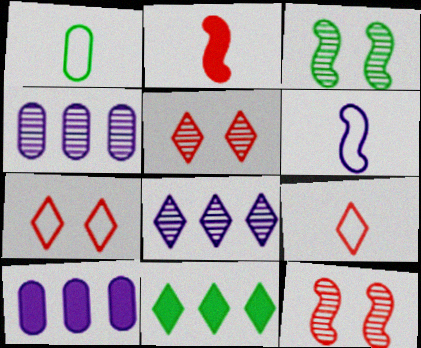[[1, 3, 11], 
[1, 6, 9], 
[3, 9, 10]]